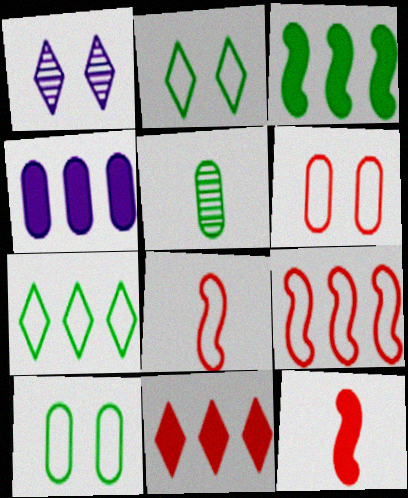[[2, 3, 5], 
[3, 4, 11], 
[4, 5, 6]]